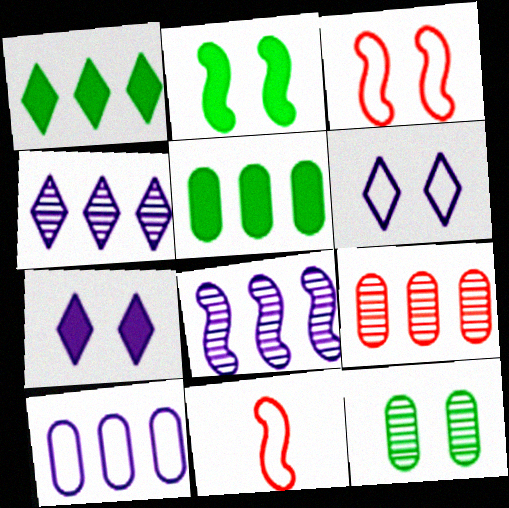[[2, 8, 11], 
[3, 7, 12], 
[5, 9, 10]]